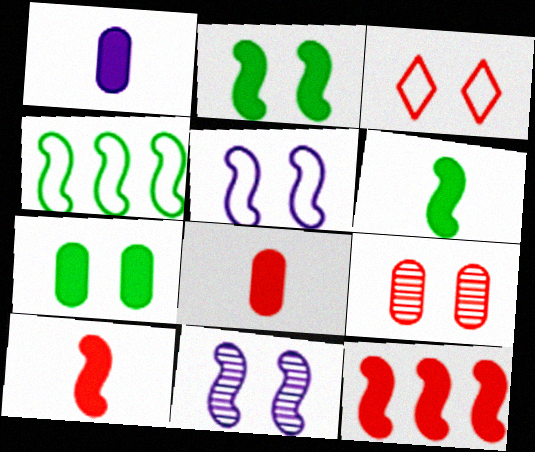[[3, 7, 11], 
[4, 10, 11]]